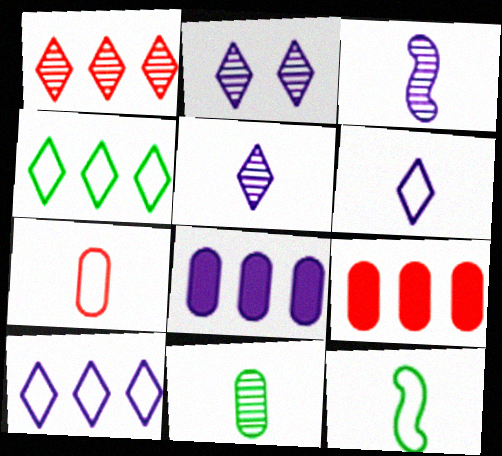[[2, 9, 12], 
[6, 7, 12]]